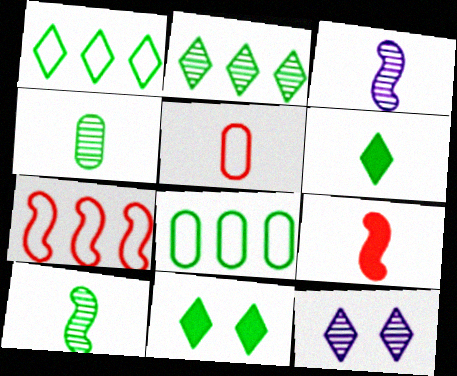[[3, 5, 6], 
[8, 9, 12], 
[8, 10, 11]]